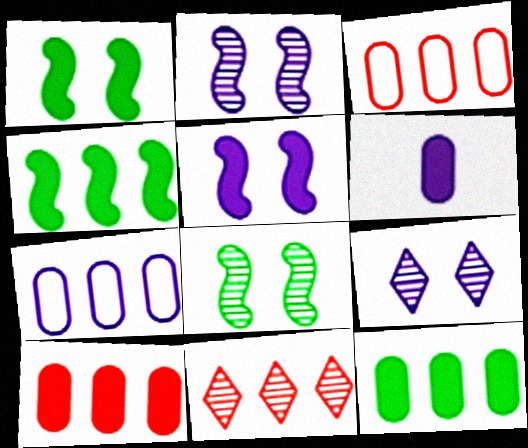[[4, 7, 11]]